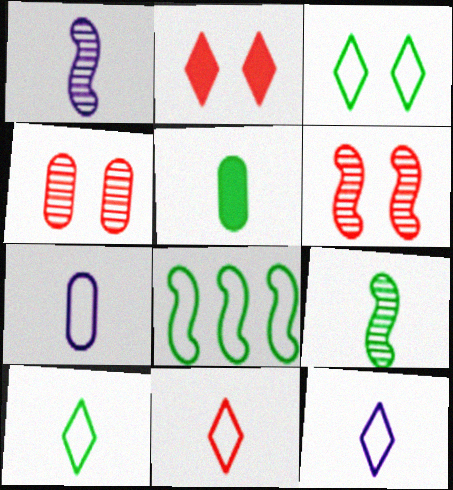[[1, 5, 11], 
[5, 9, 10], 
[10, 11, 12]]